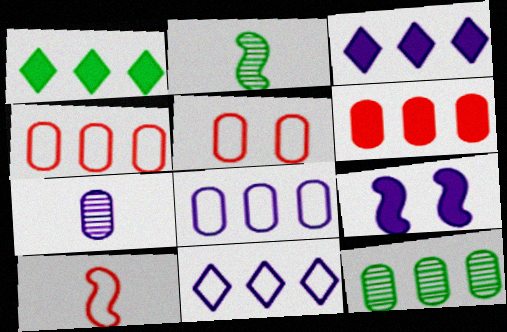[[2, 3, 5], 
[6, 8, 12], 
[7, 9, 11]]